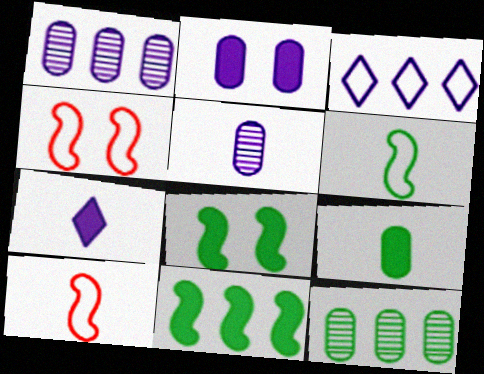[[4, 7, 12]]